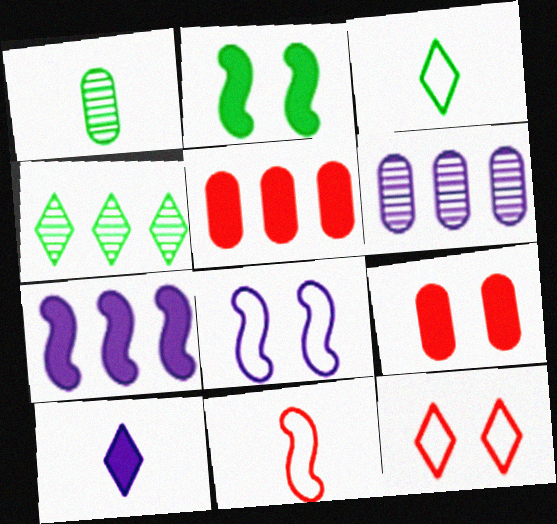[[1, 7, 12], 
[1, 10, 11], 
[2, 5, 10], 
[4, 10, 12], 
[6, 8, 10]]